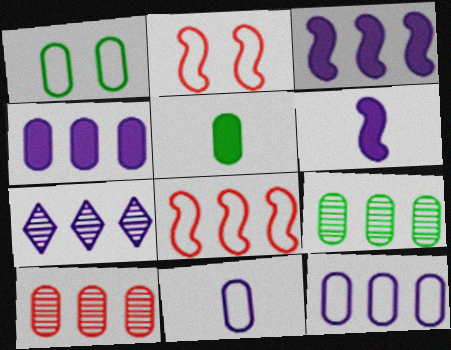[[1, 5, 9], 
[2, 5, 7], 
[3, 7, 12]]